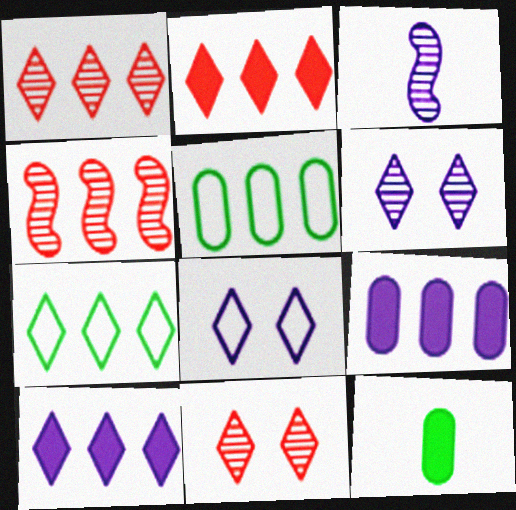[[1, 7, 10], 
[3, 8, 9], 
[4, 5, 10], 
[4, 7, 9], 
[4, 8, 12]]